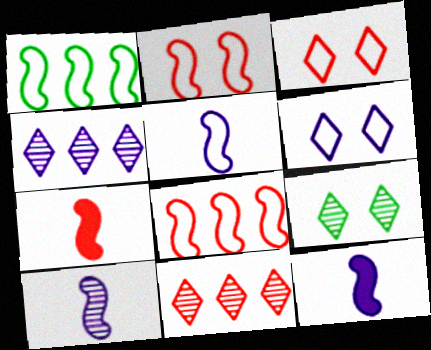[[1, 2, 5], 
[5, 10, 12]]